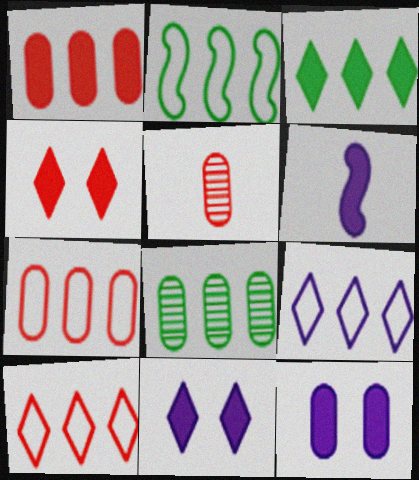[[2, 3, 8], 
[2, 5, 11], 
[2, 7, 9]]